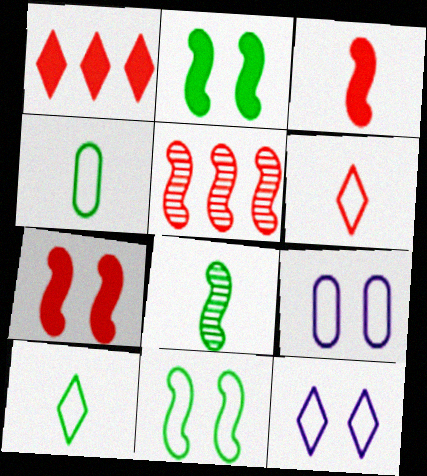[[1, 8, 9]]